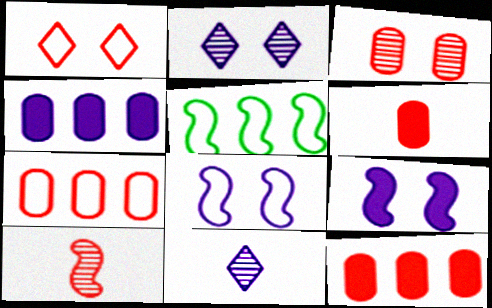[[1, 10, 12], 
[2, 5, 6], 
[3, 6, 7], 
[4, 8, 11], 
[5, 9, 10]]